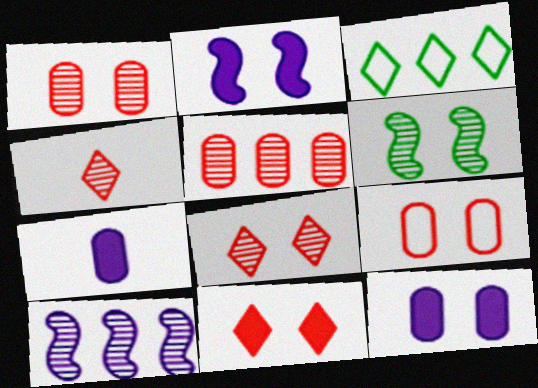[]